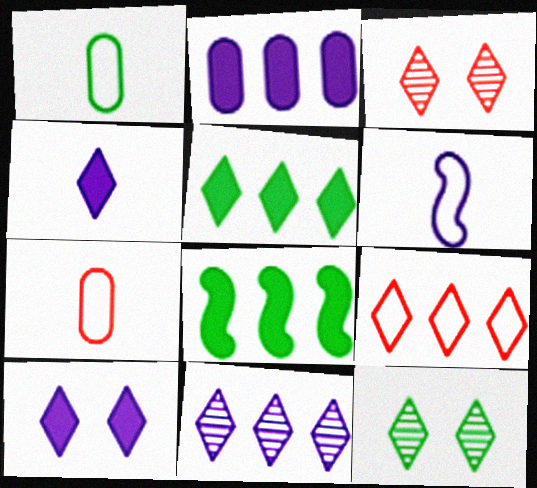[[1, 8, 12], 
[4, 9, 12], 
[5, 9, 11]]